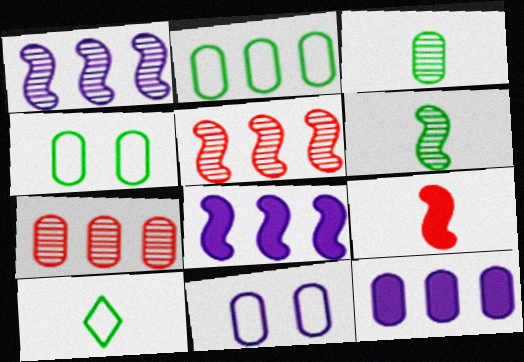[[2, 7, 12]]